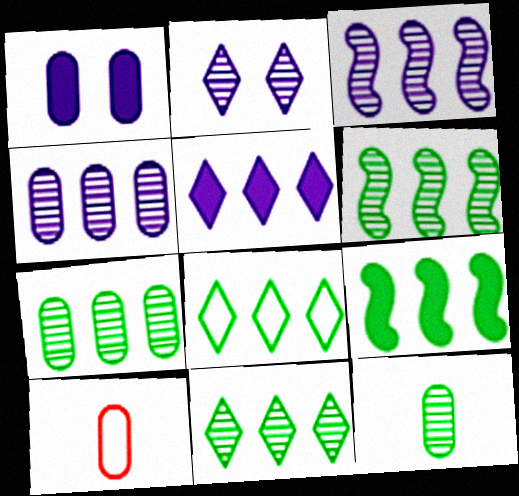[[1, 7, 10], 
[2, 9, 10], 
[6, 7, 11], 
[7, 8, 9]]